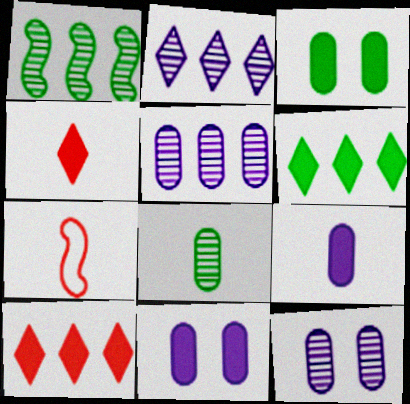[[2, 3, 7], 
[6, 7, 12]]